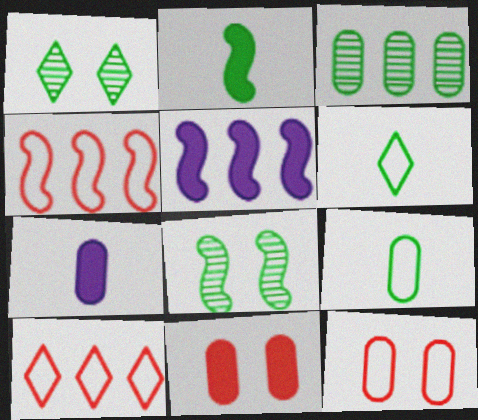[[1, 4, 7], 
[3, 5, 10], 
[3, 7, 12], 
[7, 8, 10]]